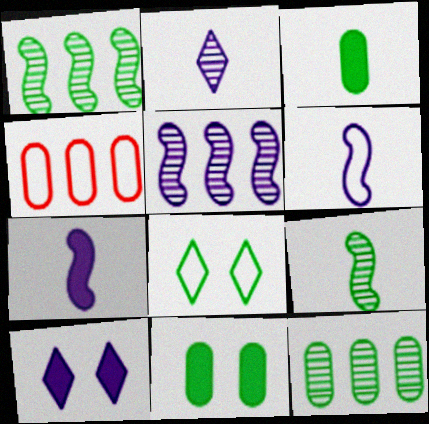[[1, 3, 8], 
[4, 6, 8], 
[4, 9, 10]]